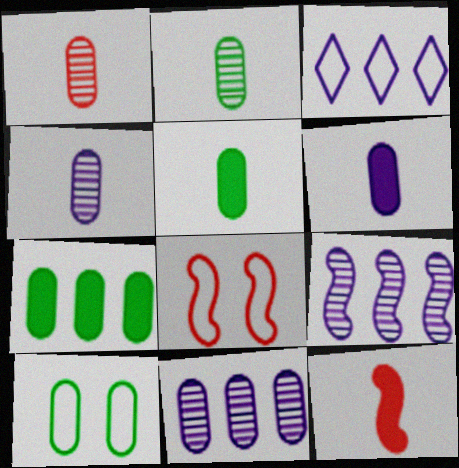[[1, 2, 4], 
[2, 7, 10]]